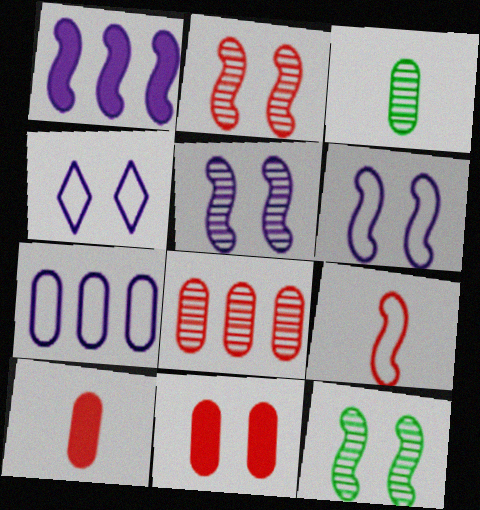[[1, 9, 12], 
[2, 5, 12], 
[3, 7, 11], 
[4, 11, 12]]